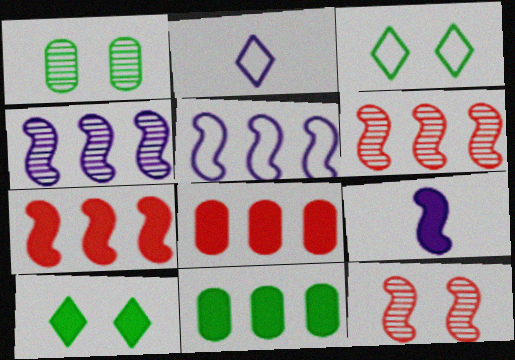[[1, 2, 7], 
[2, 11, 12], 
[8, 9, 10]]